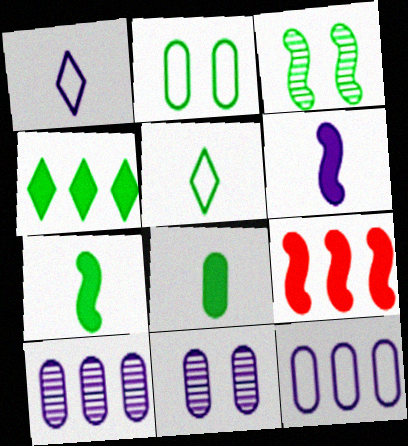[[5, 9, 11]]